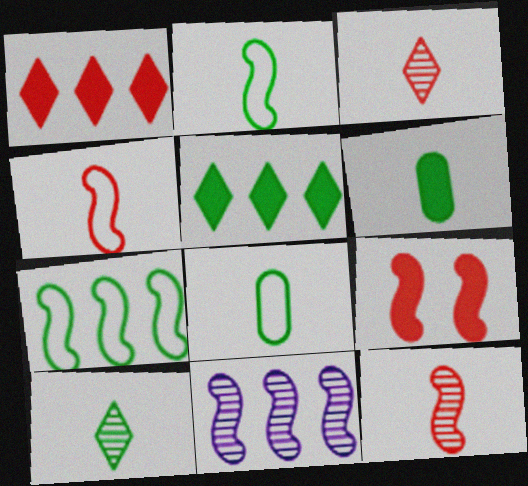[[2, 6, 10], 
[2, 9, 11]]